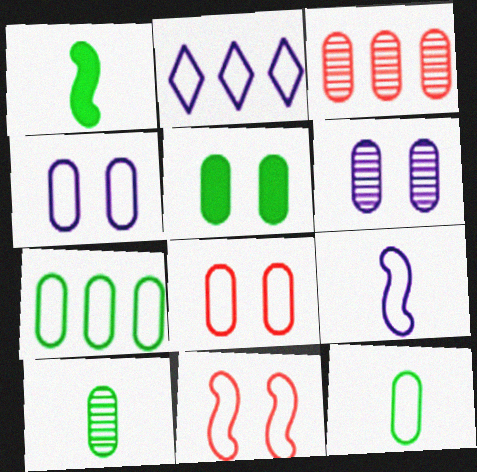[[2, 4, 9], 
[2, 11, 12], 
[3, 6, 10], 
[5, 6, 8], 
[5, 7, 10]]